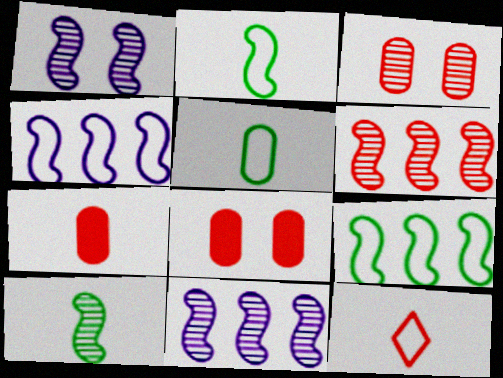[[1, 6, 10], 
[6, 8, 12]]